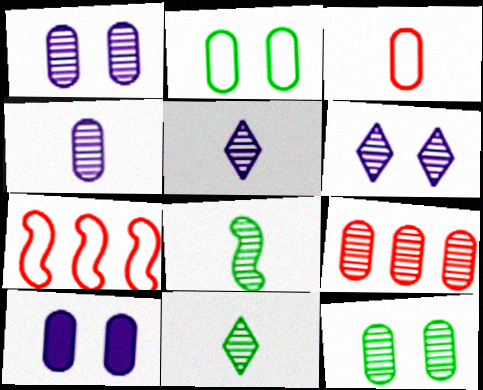[[4, 9, 12], 
[6, 8, 9], 
[7, 10, 11]]